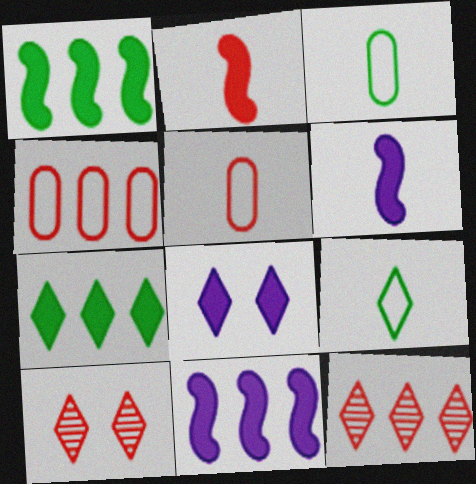[[2, 4, 10], 
[3, 10, 11], 
[8, 9, 12]]